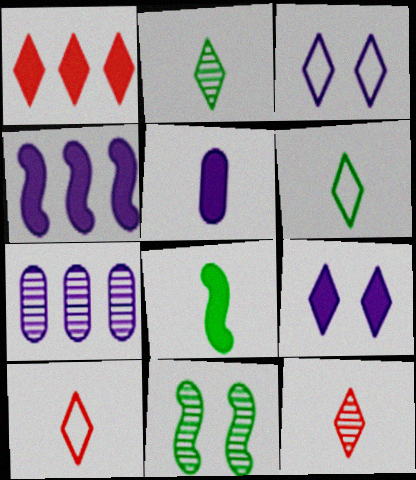[[1, 2, 3], 
[4, 5, 9], 
[7, 11, 12]]